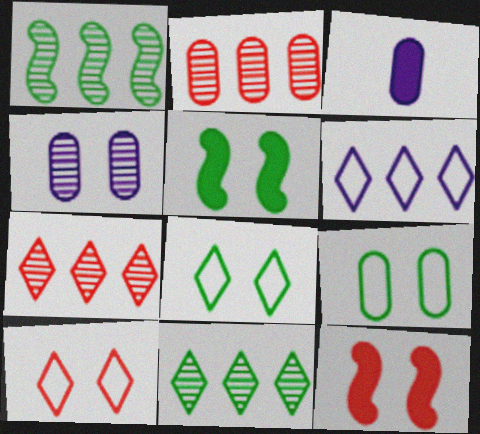[[1, 3, 10], 
[2, 3, 9], 
[4, 5, 10], 
[4, 8, 12]]